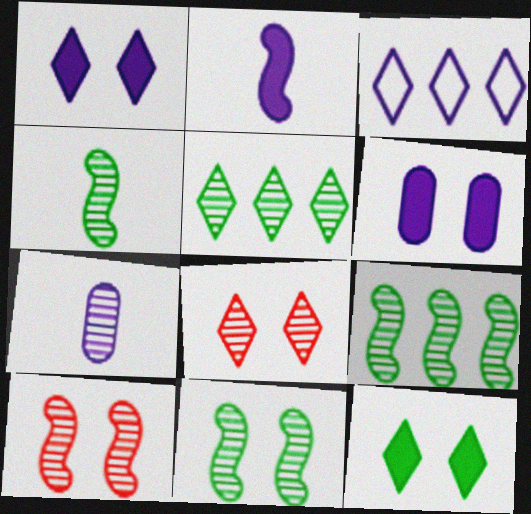[[4, 9, 11], 
[5, 7, 10], 
[7, 8, 9]]